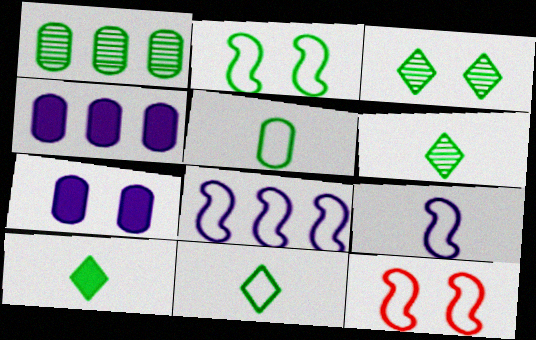[[1, 2, 10], 
[3, 7, 12], 
[4, 6, 12], 
[6, 10, 11]]